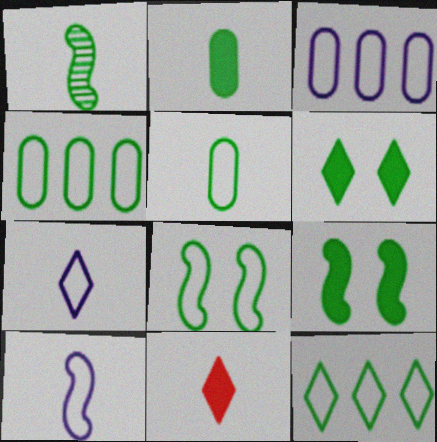[[1, 4, 6], 
[5, 8, 12]]